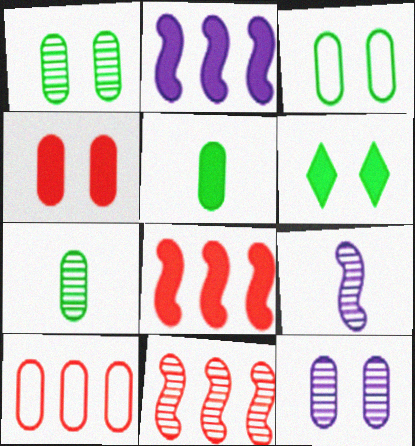[[3, 4, 12], 
[5, 10, 12], 
[6, 9, 10]]